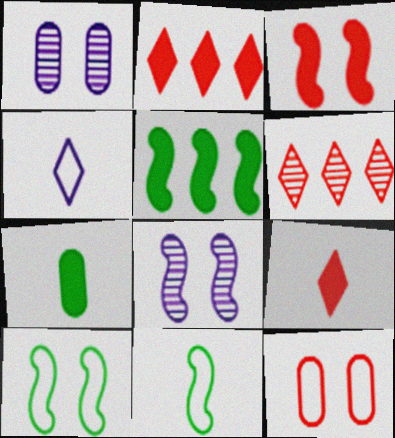[[1, 2, 11], 
[3, 8, 10]]